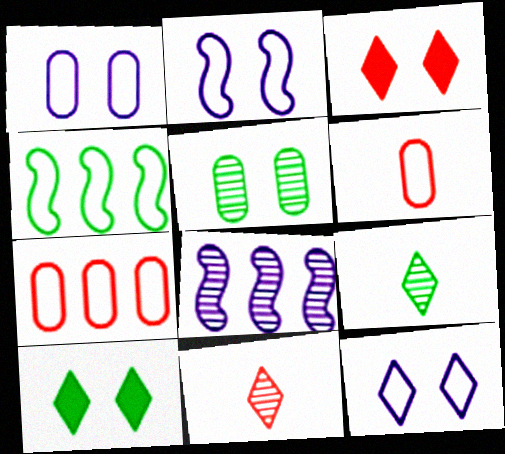[[1, 2, 12], 
[2, 3, 5], 
[4, 6, 12], 
[5, 8, 11], 
[6, 8, 10]]